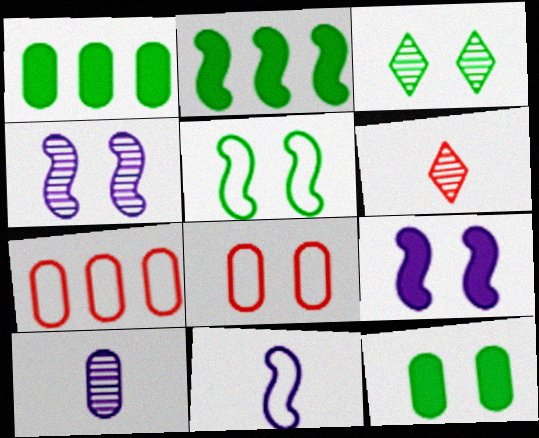[[1, 8, 10], 
[3, 5, 12], 
[3, 8, 9], 
[7, 10, 12]]